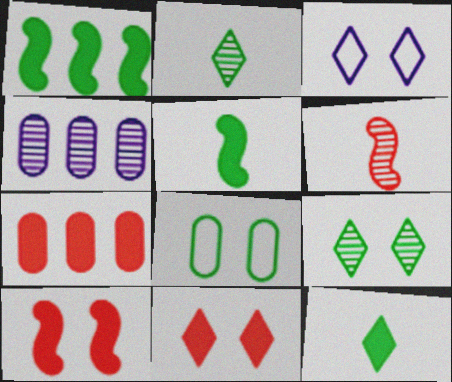[[1, 2, 8], 
[3, 9, 11], 
[4, 6, 9]]